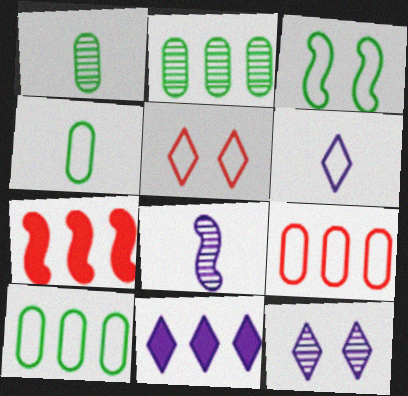[[3, 6, 9], 
[3, 7, 8], 
[4, 7, 12], 
[6, 11, 12]]